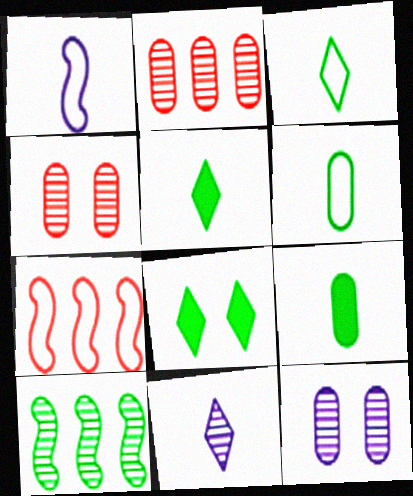[[1, 2, 8], 
[4, 10, 11], 
[5, 7, 12], 
[6, 8, 10]]